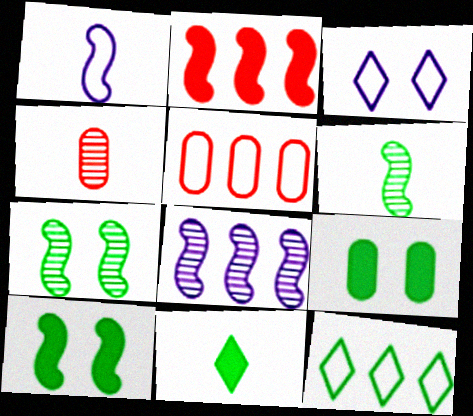[[1, 2, 7], 
[1, 4, 11], 
[6, 9, 12]]